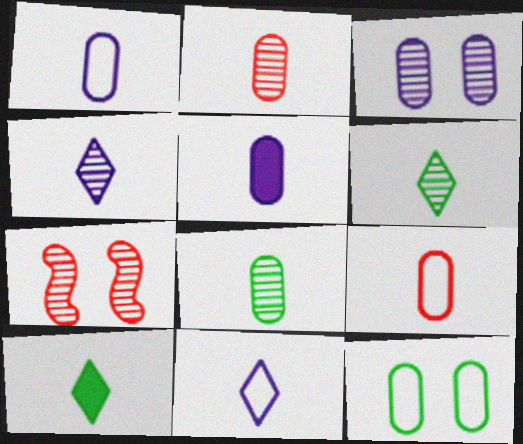[[5, 8, 9]]